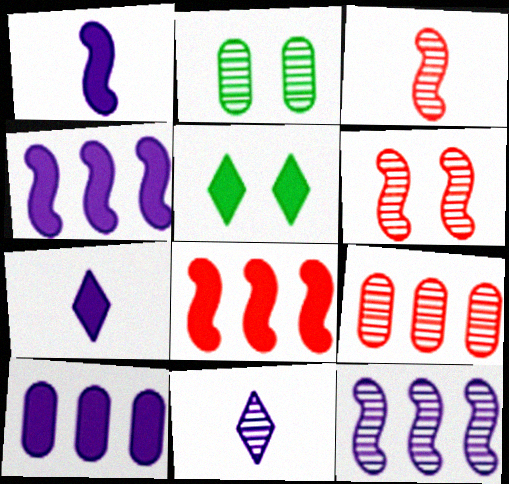[]